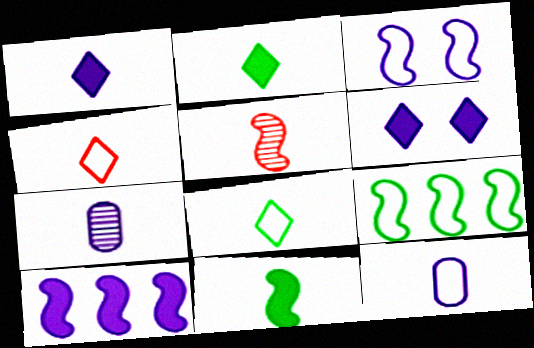[[2, 5, 12], 
[4, 7, 11]]